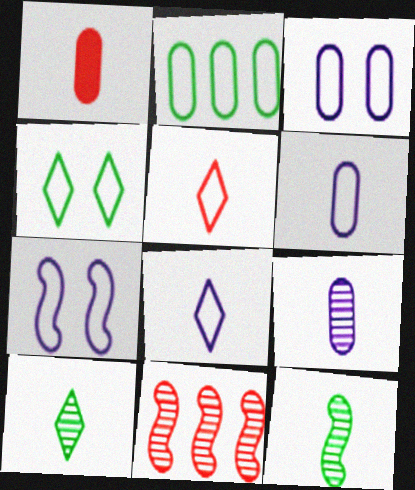[[1, 8, 12], 
[2, 5, 7]]